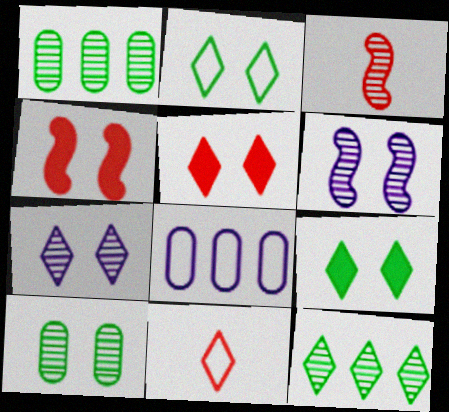[[1, 3, 7], 
[2, 5, 7], 
[3, 8, 9]]